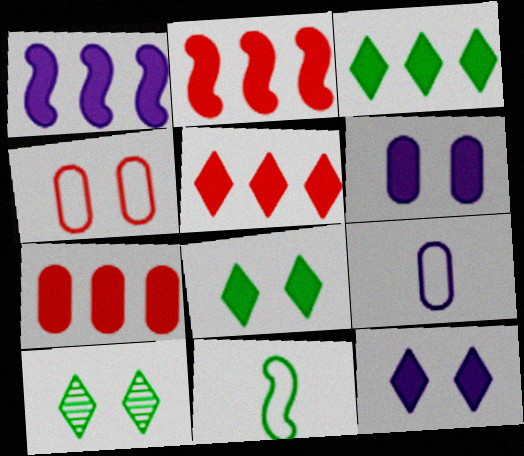[[1, 3, 7], 
[2, 5, 7], 
[2, 9, 10]]